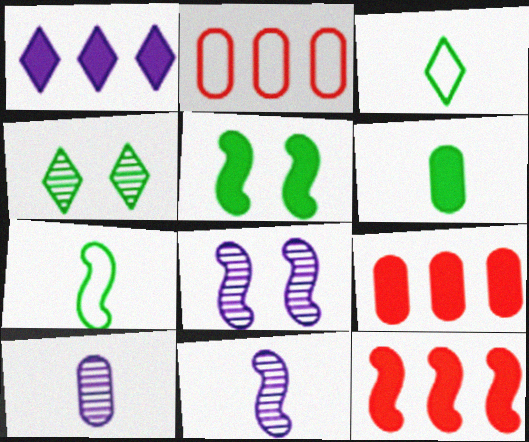[[3, 8, 9], 
[7, 8, 12]]